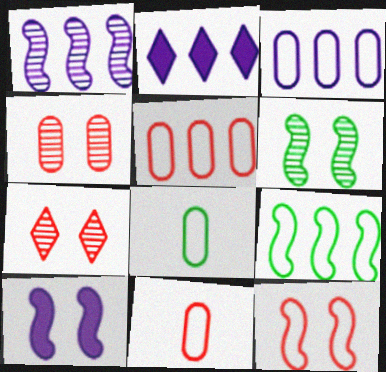[[1, 2, 3], 
[2, 6, 11], 
[6, 10, 12]]